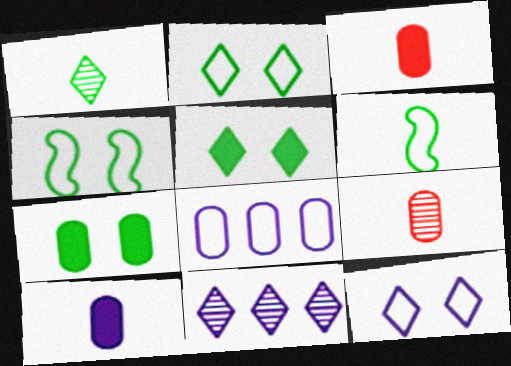[[3, 4, 11], 
[7, 8, 9]]